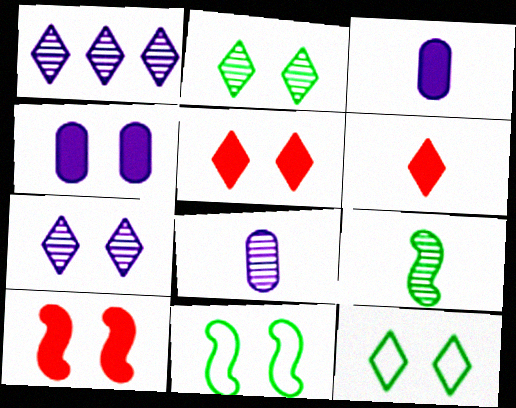[[1, 6, 12], 
[5, 7, 12]]